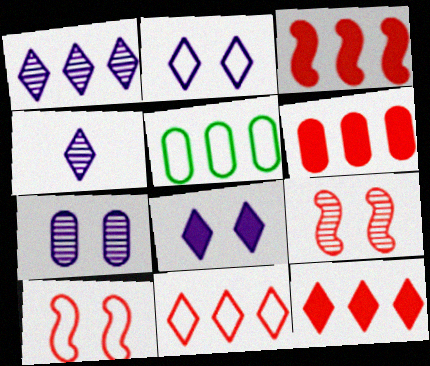[[1, 3, 5], 
[3, 6, 12]]